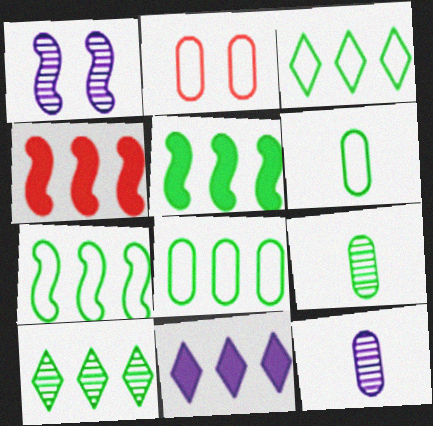[[3, 7, 8], 
[5, 8, 10]]